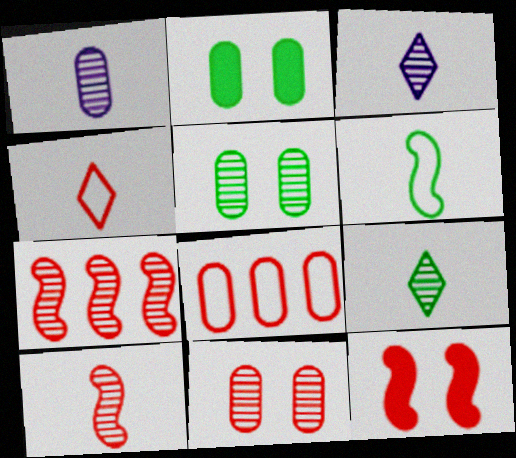[[1, 2, 8], 
[1, 9, 10], 
[3, 5, 7]]